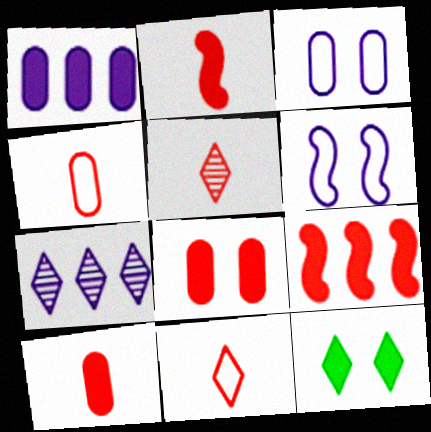[[1, 2, 12], 
[2, 4, 5], 
[7, 11, 12]]